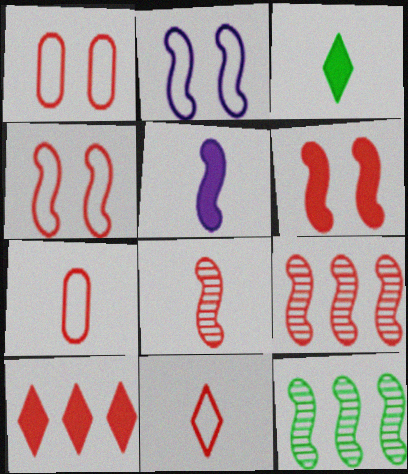[[1, 8, 10], 
[4, 5, 12]]